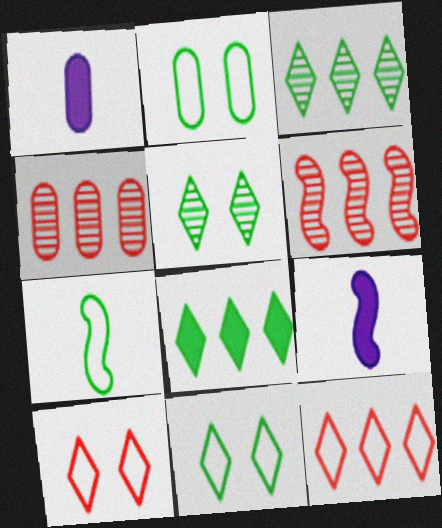[[1, 2, 4], 
[1, 6, 11], 
[4, 9, 11]]